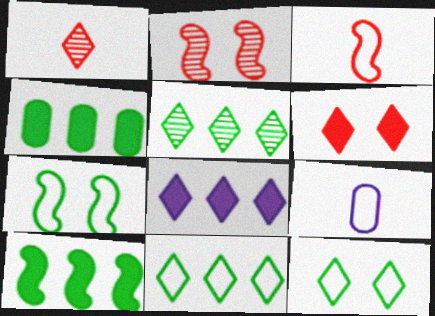[[1, 8, 12]]